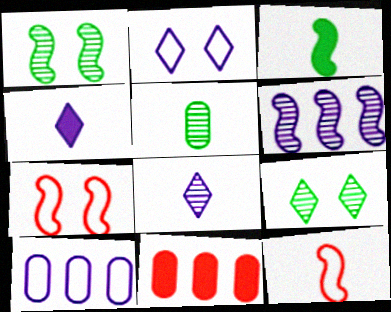[[3, 6, 7], 
[4, 5, 12]]